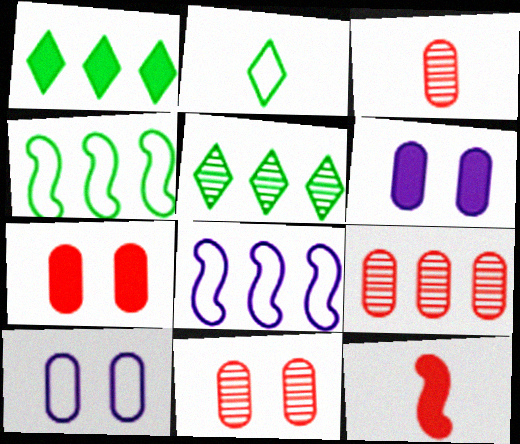[[1, 6, 12], 
[1, 8, 9], 
[3, 9, 11], 
[5, 10, 12]]